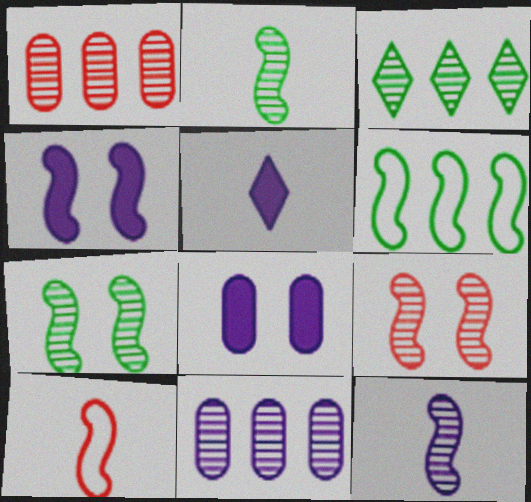[[3, 8, 10]]